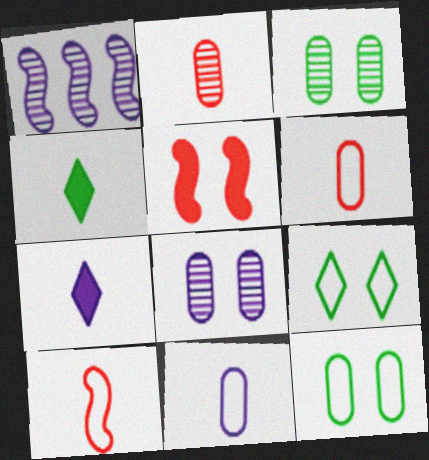[[5, 8, 9]]